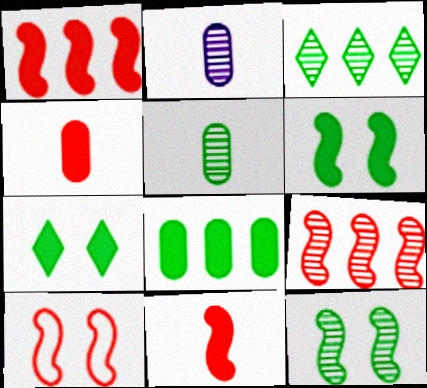[[3, 5, 12], 
[9, 10, 11]]